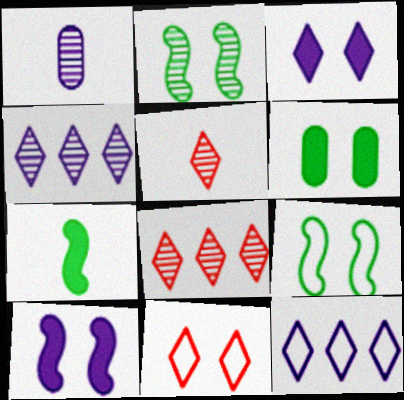[[1, 2, 8], 
[1, 10, 12]]